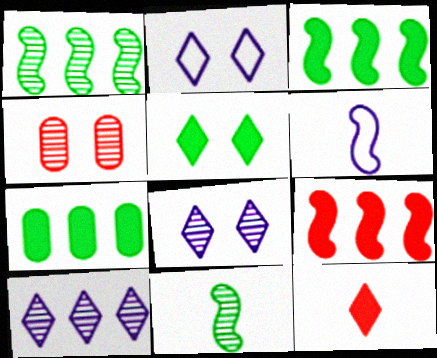[[4, 10, 11]]